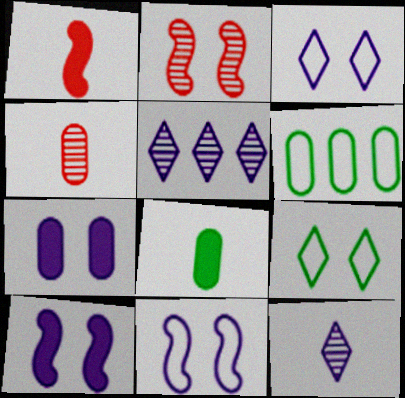[[2, 7, 9], 
[4, 6, 7]]